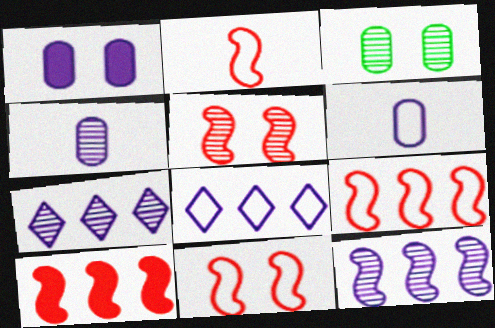[[2, 5, 10], 
[2, 9, 11]]